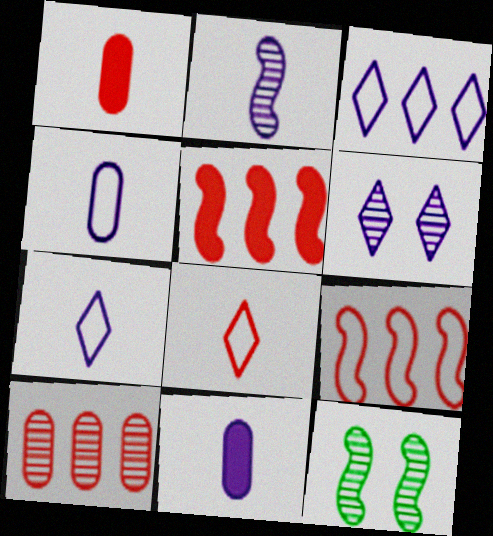[[1, 3, 12], 
[2, 7, 11]]